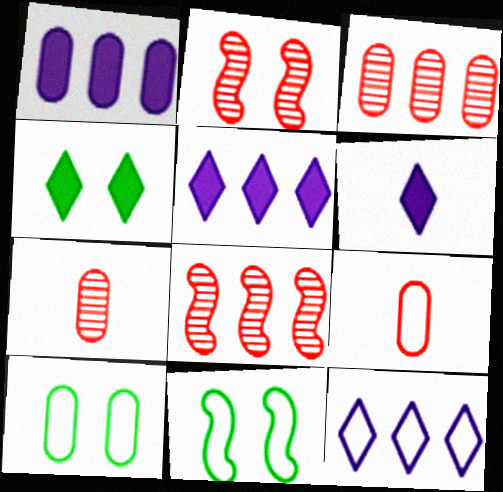[[1, 7, 10], 
[3, 6, 11], 
[5, 7, 11], 
[6, 8, 10], 
[9, 11, 12]]